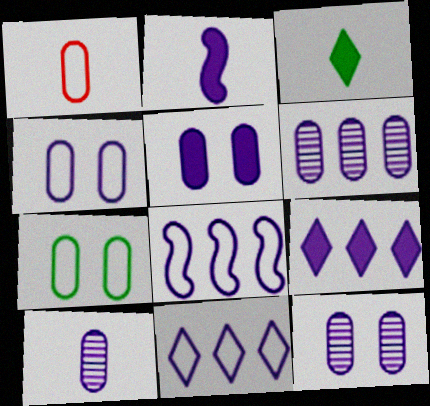[[2, 5, 9], 
[2, 11, 12], 
[4, 5, 12], 
[6, 8, 9], 
[6, 10, 12]]